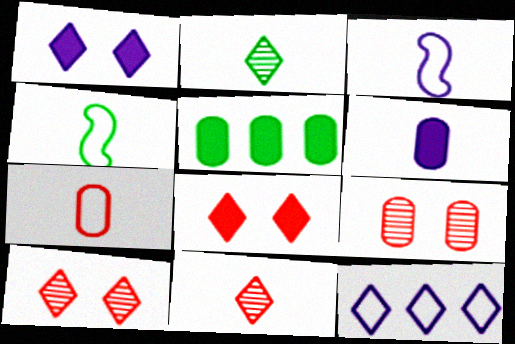[[2, 8, 12], 
[3, 5, 10], 
[4, 6, 11]]